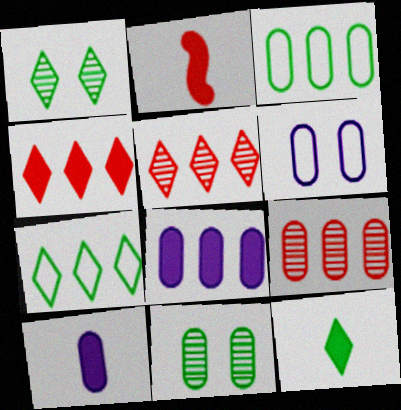[[1, 7, 12], 
[2, 10, 12], 
[3, 8, 9]]